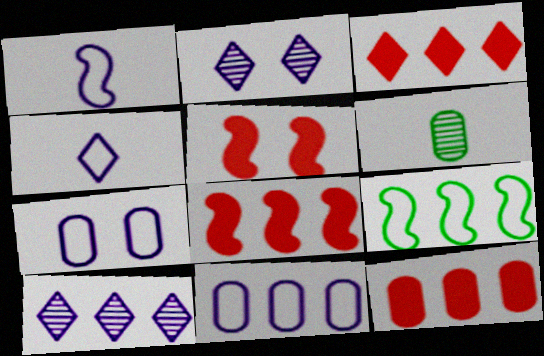[[3, 8, 12], 
[6, 7, 12], 
[9, 10, 12]]